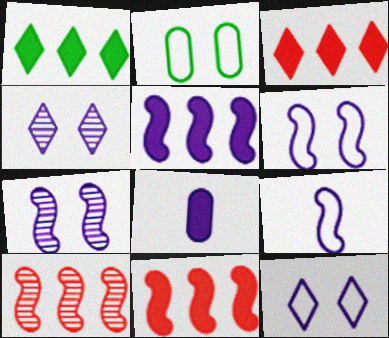[[5, 7, 9]]